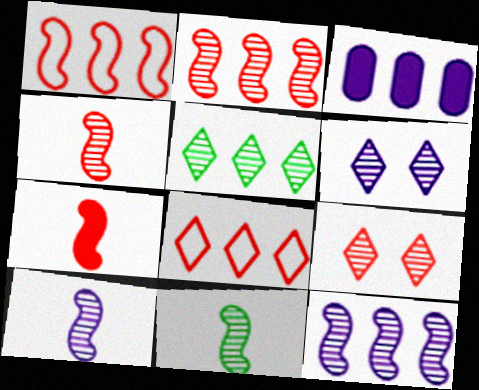[[1, 3, 5], 
[4, 10, 11]]